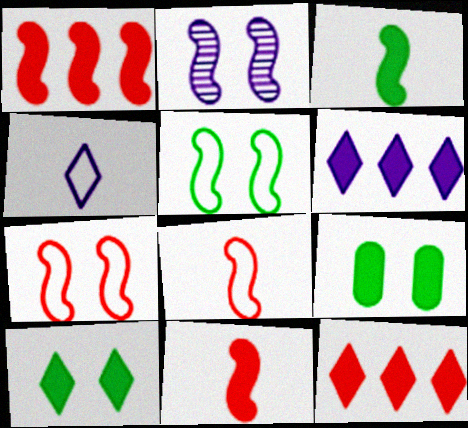[[6, 9, 11]]